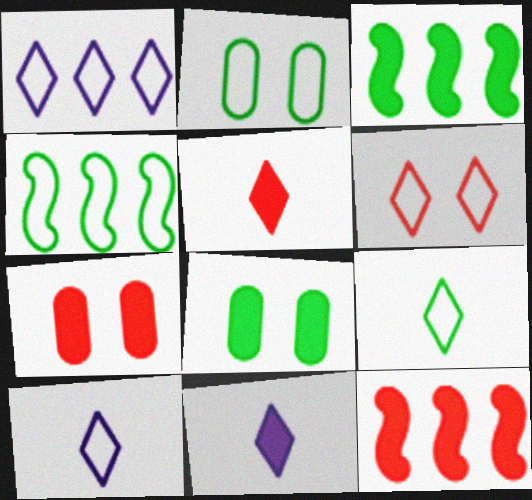[[1, 6, 9], 
[2, 4, 9], 
[3, 7, 11], 
[5, 7, 12], 
[8, 11, 12]]